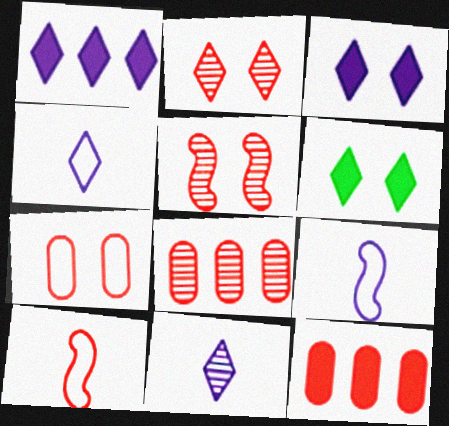[[2, 10, 12], 
[6, 8, 9]]